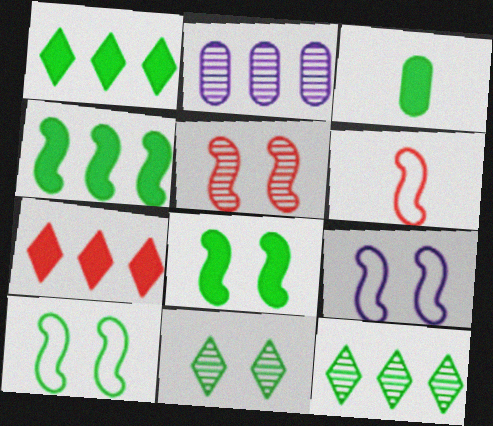[[1, 3, 8], 
[3, 10, 12], 
[5, 8, 9]]